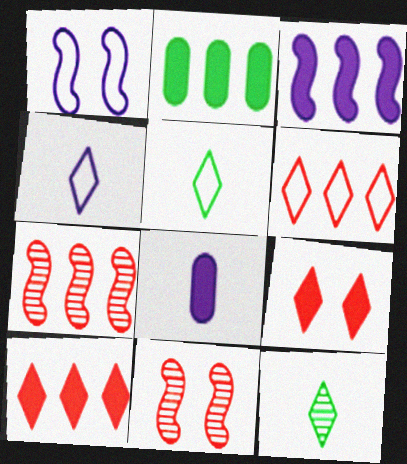[[2, 3, 10], 
[2, 4, 11]]